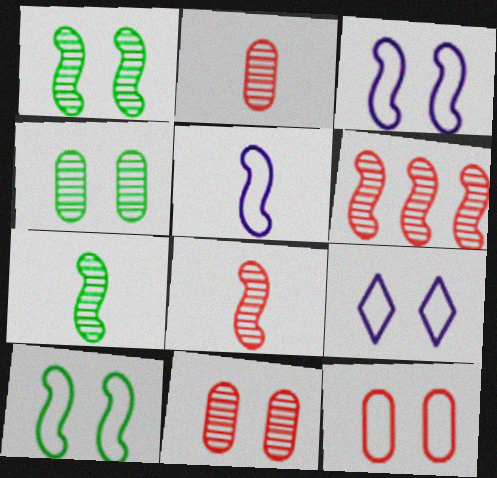[[9, 10, 12]]